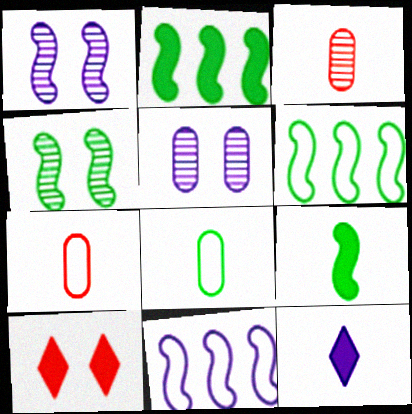[[4, 6, 9], 
[5, 11, 12]]